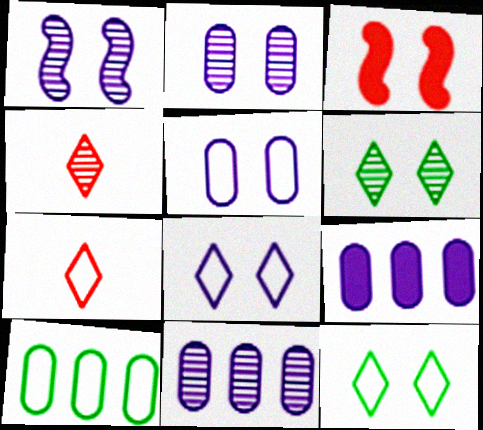[[2, 3, 12], 
[3, 5, 6]]